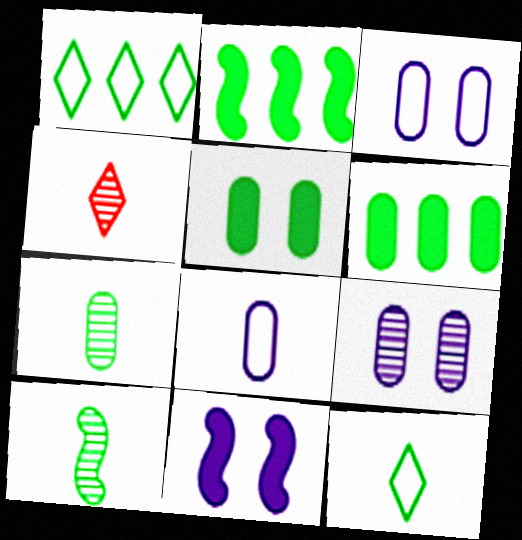[[1, 5, 10], 
[2, 3, 4]]